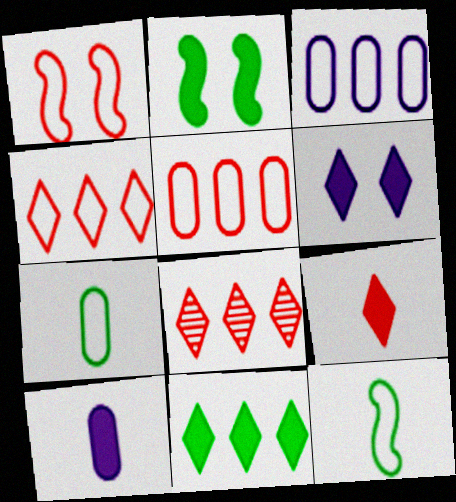[[6, 9, 11]]